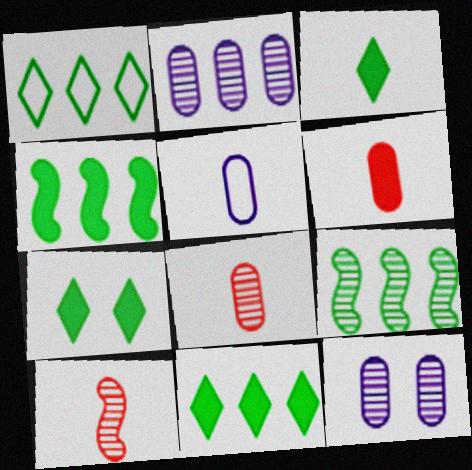[[3, 5, 10], 
[3, 7, 11]]